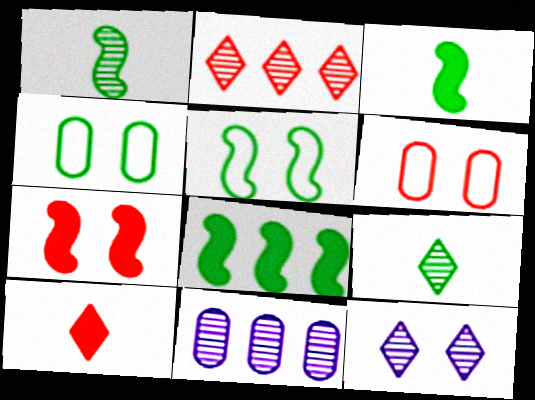[[1, 5, 8], 
[2, 9, 12], 
[4, 7, 12], 
[4, 8, 9], 
[5, 10, 11]]